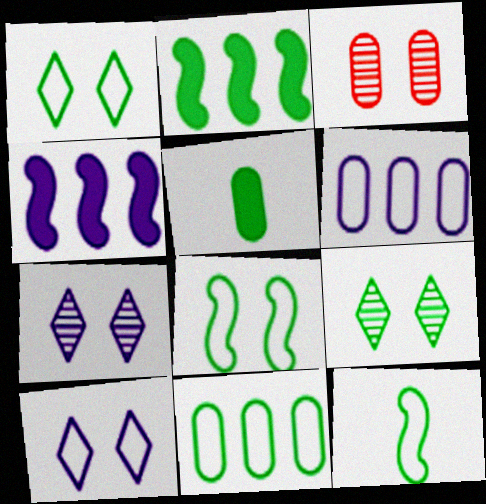[[1, 11, 12], 
[3, 5, 6]]